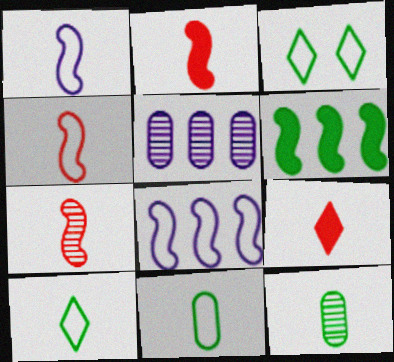[[1, 9, 12], 
[2, 3, 5], 
[2, 4, 7], 
[3, 6, 12]]